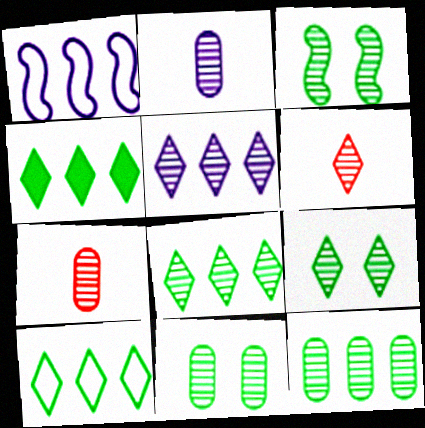[[3, 5, 7], 
[3, 9, 11], 
[4, 8, 10], 
[5, 6, 9]]